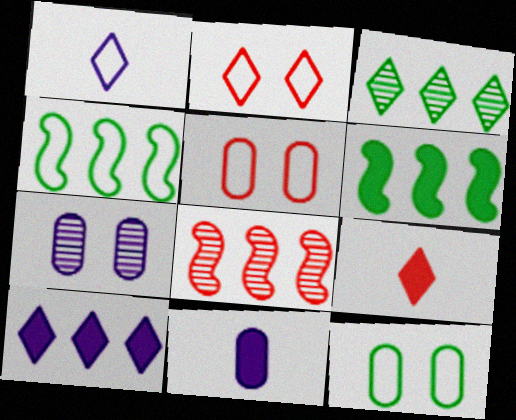[[1, 4, 5], 
[4, 7, 9], 
[5, 8, 9]]